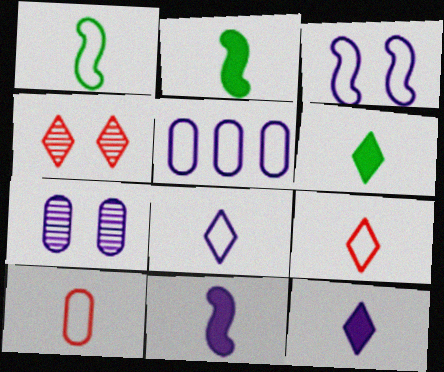[[1, 8, 10], 
[2, 4, 5], 
[3, 5, 8]]